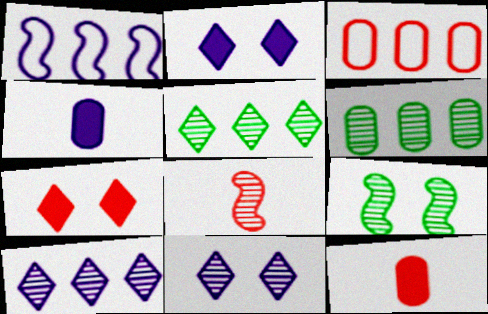[[1, 4, 11], 
[3, 7, 8], 
[6, 8, 11]]